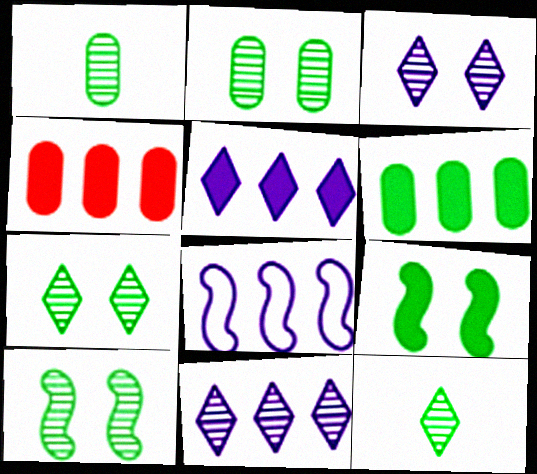[[2, 7, 10]]